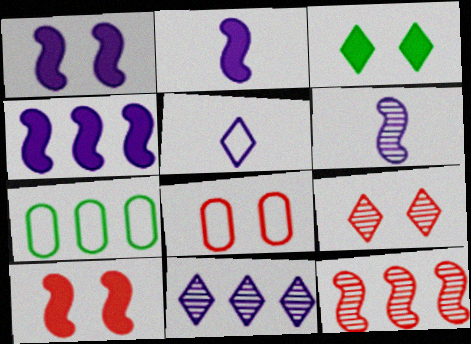[[1, 2, 4], 
[2, 7, 9], 
[8, 9, 10]]